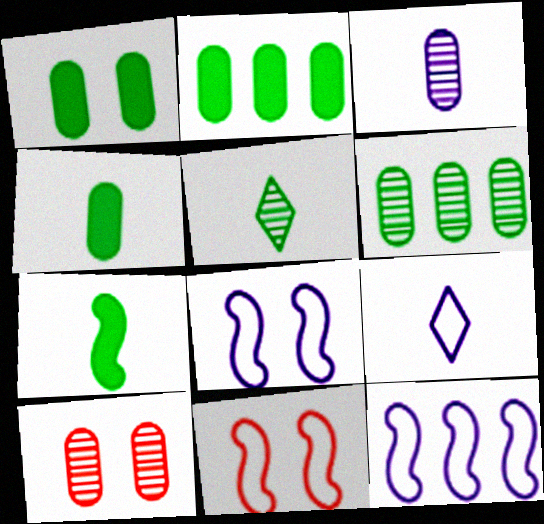[[1, 2, 4], 
[3, 6, 10]]